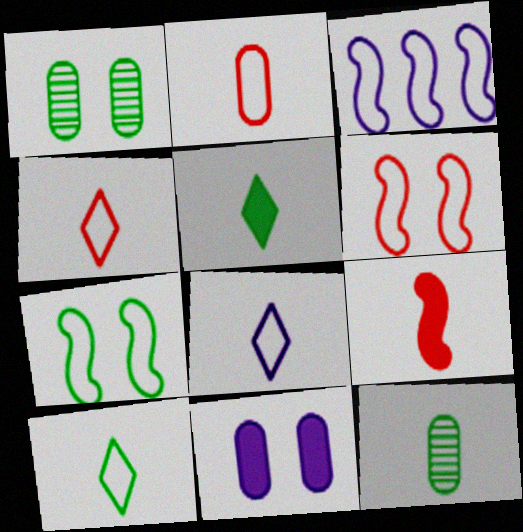[[4, 8, 10], 
[8, 9, 12]]